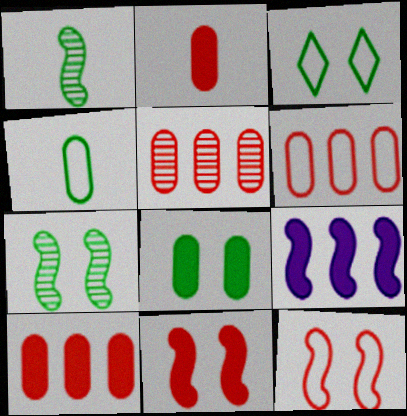[[1, 9, 12], 
[3, 7, 8], 
[5, 6, 10]]